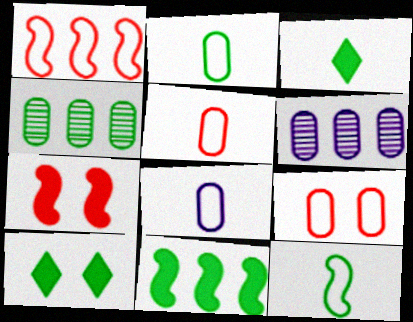[[2, 5, 8], 
[4, 10, 12]]